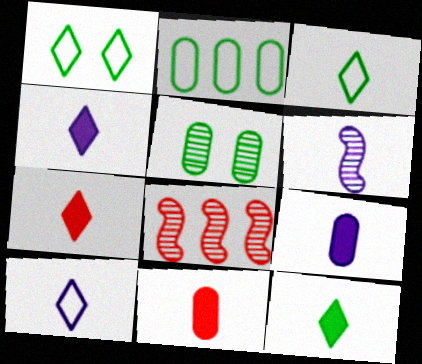[[1, 8, 9], 
[3, 6, 11], 
[4, 7, 12], 
[6, 9, 10]]